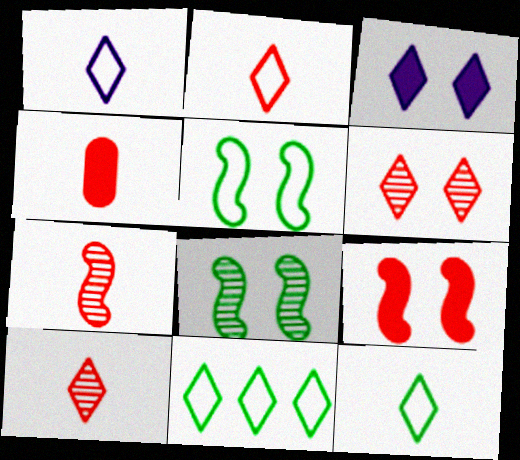[[1, 2, 12], 
[2, 4, 7], 
[3, 10, 11]]